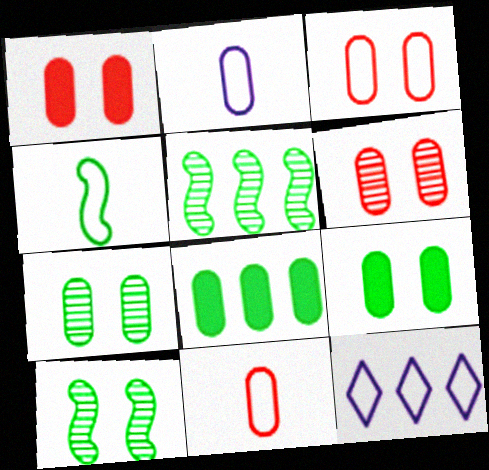[[1, 3, 6], 
[2, 6, 8], 
[3, 4, 12]]